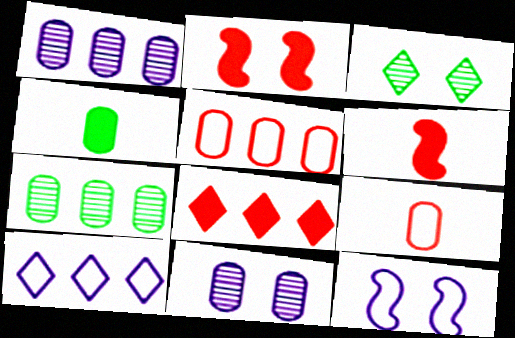[[4, 5, 11]]